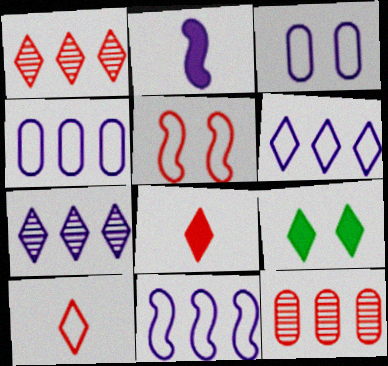[[2, 3, 7], 
[4, 6, 11], 
[5, 8, 12], 
[7, 9, 10]]